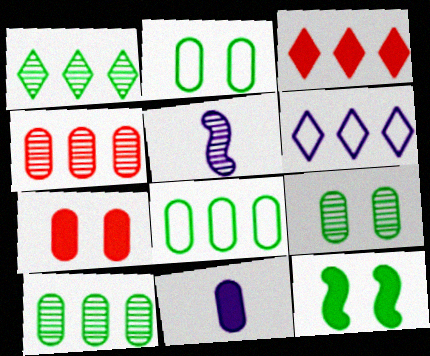[[1, 3, 6], 
[2, 3, 5], 
[2, 4, 11], 
[3, 11, 12]]